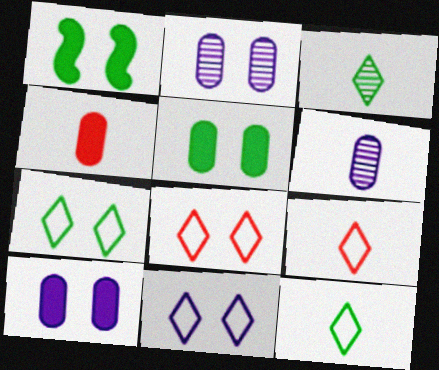[[1, 2, 8], 
[7, 8, 11]]